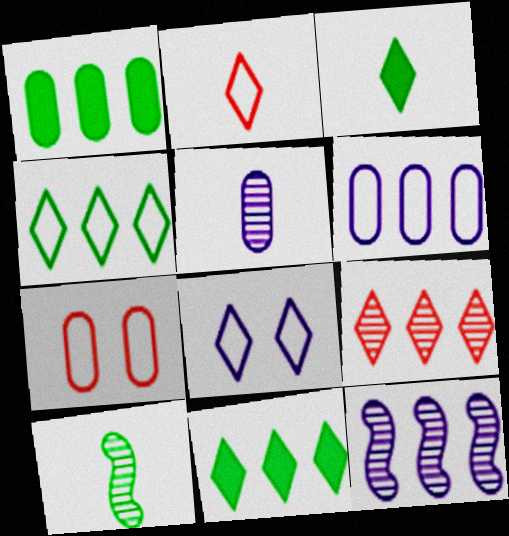[[1, 5, 7], 
[2, 4, 8], 
[3, 7, 12], 
[3, 8, 9]]